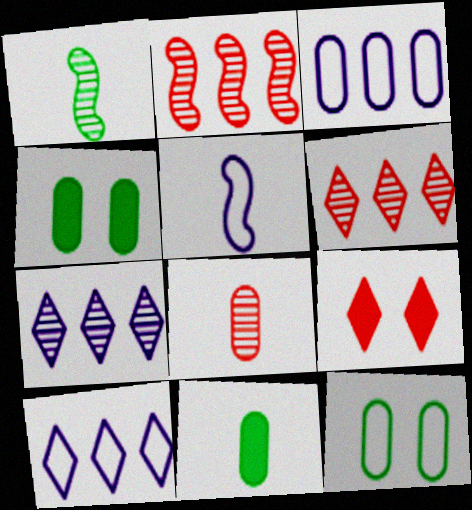[[1, 3, 9], 
[3, 4, 8], 
[4, 5, 6]]